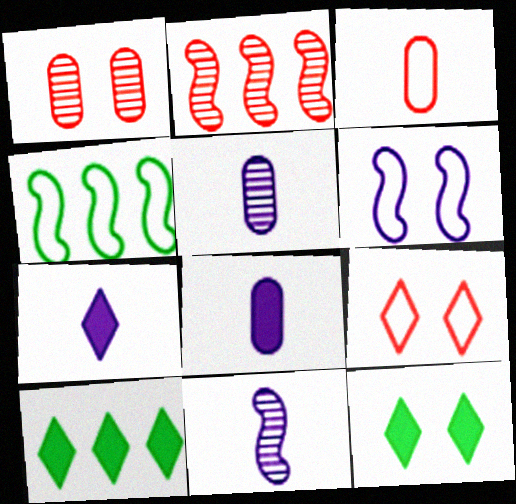[[1, 4, 7], 
[1, 6, 12]]